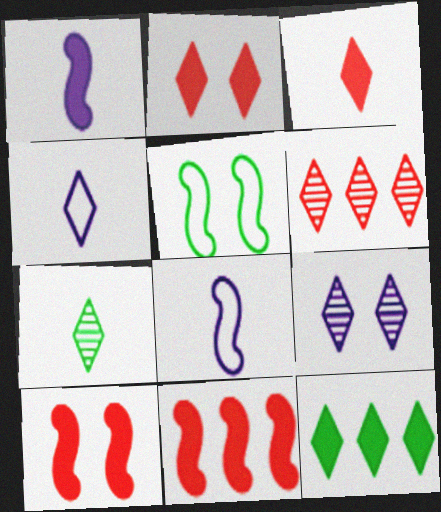[[3, 4, 7], 
[6, 7, 9]]